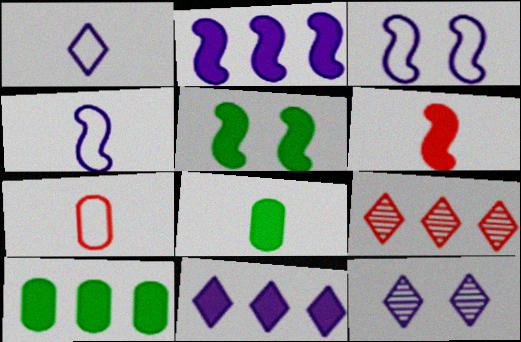[[1, 11, 12], 
[2, 5, 6], 
[3, 8, 9]]